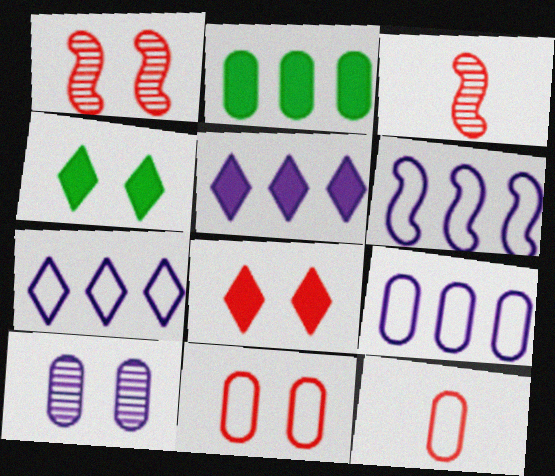[[1, 8, 11], 
[2, 10, 12], 
[3, 4, 9], 
[6, 7, 9]]